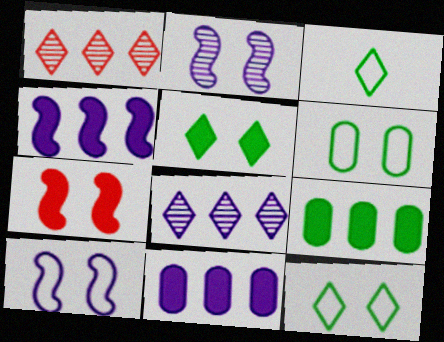[]